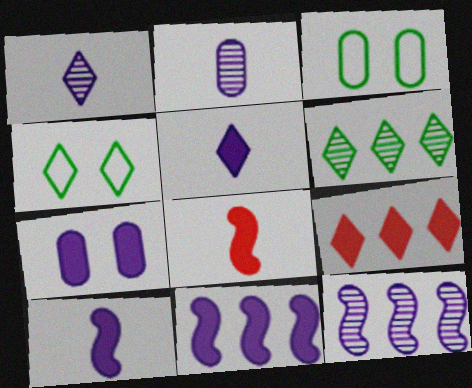[[1, 4, 9], 
[5, 7, 11]]